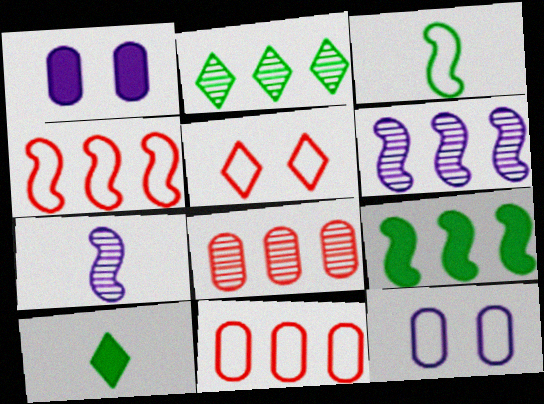[[2, 6, 8], 
[4, 6, 9]]